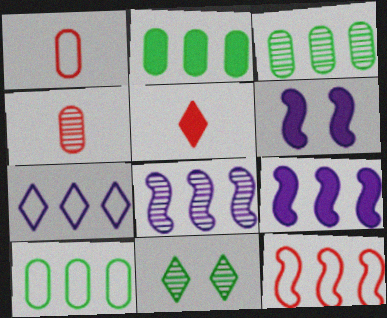[[1, 9, 11], 
[2, 3, 10], 
[2, 5, 6], 
[4, 8, 11], 
[5, 7, 11], 
[7, 10, 12]]